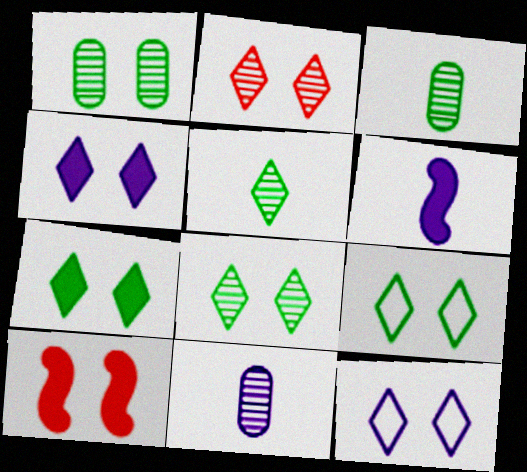[[1, 10, 12], 
[2, 4, 9], 
[2, 7, 12], 
[7, 8, 9]]